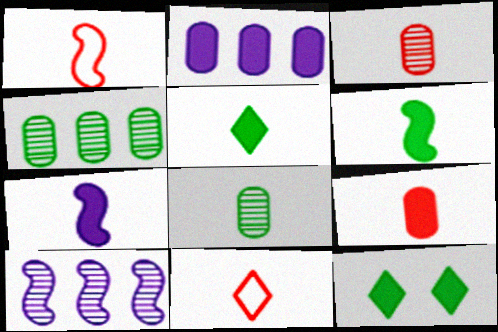[[5, 7, 9], 
[7, 8, 11]]